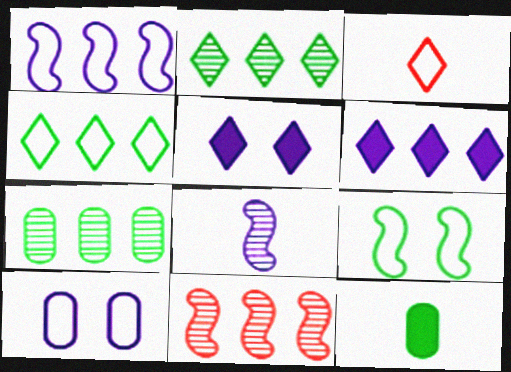[[2, 3, 5], 
[2, 9, 12], 
[3, 8, 12], 
[6, 8, 10]]